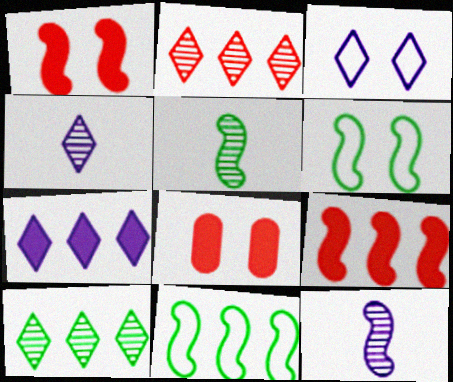[[1, 11, 12], 
[3, 4, 7], 
[4, 8, 11], 
[6, 9, 12]]